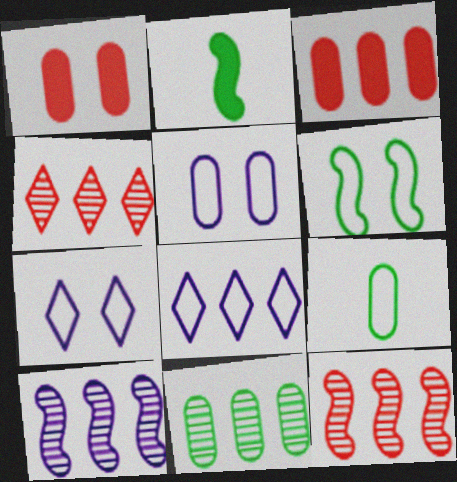[[2, 4, 5], 
[4, 10, 11]]